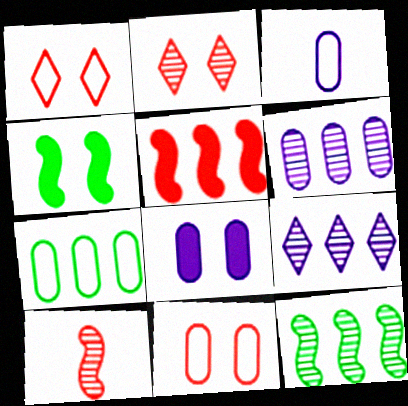[[3, 6, 8], 
[3, 7, 11], 
[5, 7, 9]]